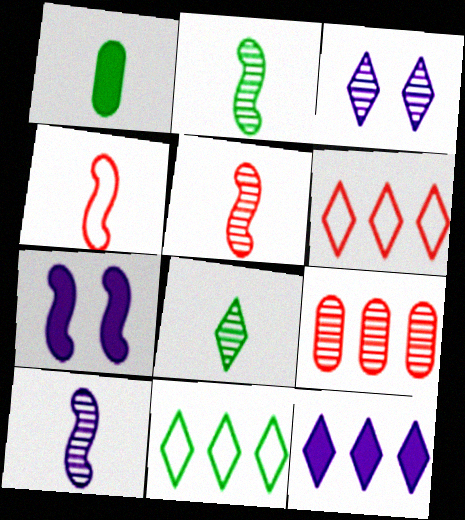[[2, 3, 9], 
[2, 5, 10]]